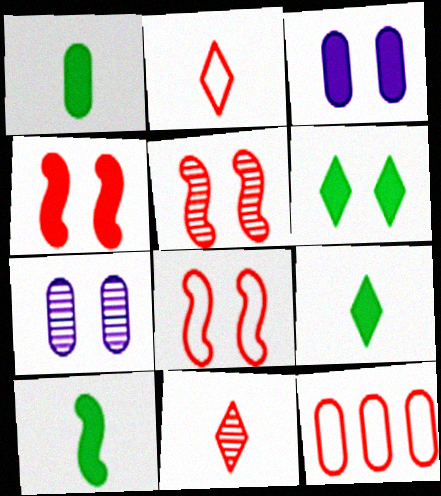[[1, 7, 12], 
[1, 9, 10], 
[2, 8, 12], 
[3, 4, 6], 
[4, 5, 8], 
[4, 11, 12], 
[6, 7, 8]]